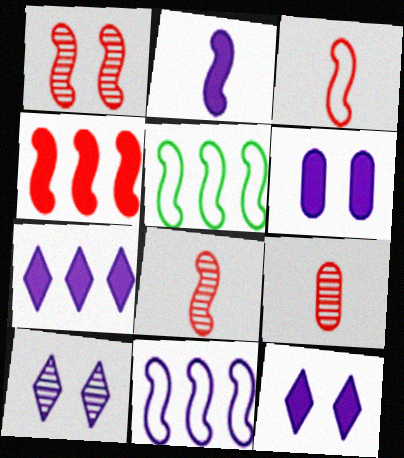[[1, 2, 5], 
[1, 3, 4], 
[2, 6, 7], 
[5, 9, 12]]